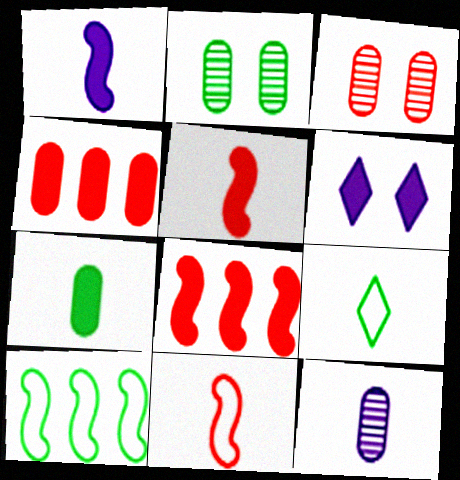[[5, 9, 12], 
[6, 7, 8]]